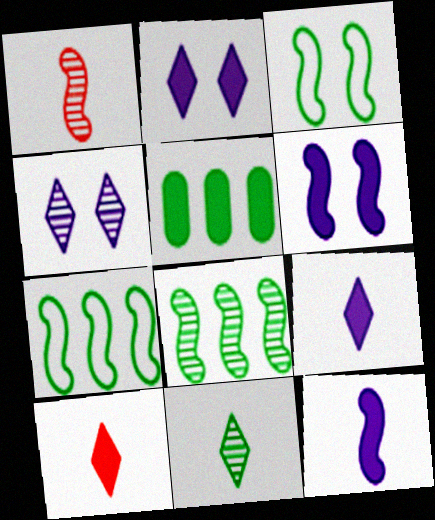[[1, 6, 7], 
[3, 5, 11], 
[5, 6, 10]]